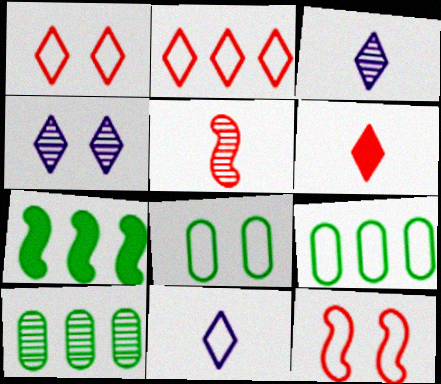[[4, 5, 10], 
[9, 11, 12]]